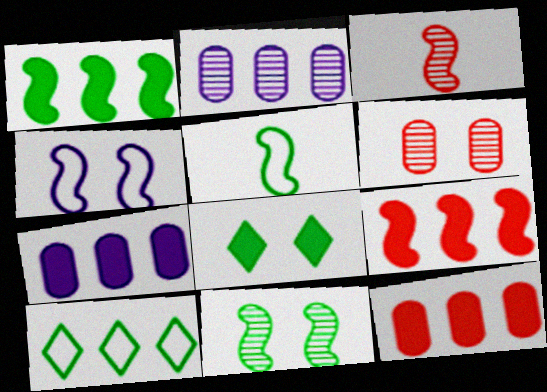[[1, 3, 4], 
[1, 5, 11], 
[2, 9, 10], 
[4, 6, 8]]